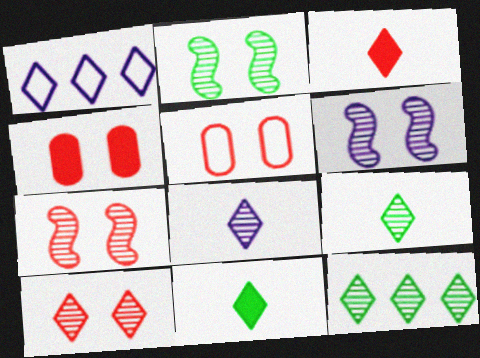[[1, 10, 11], 
[2, 6, 7], 
[8, 10, 12]]